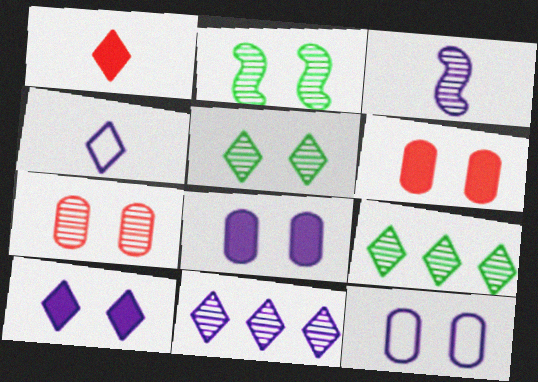[[3, 7, 9], 
[4, 10, 11]]